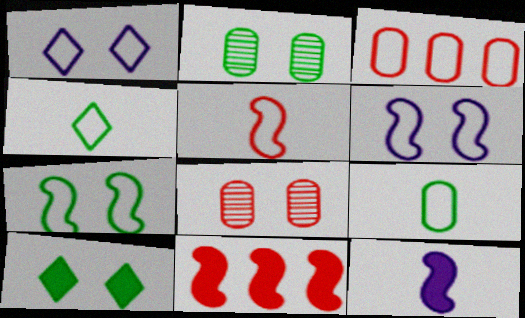[[2, 7, 10], 
[3, 4, 6], 
[6, 8, 10]]